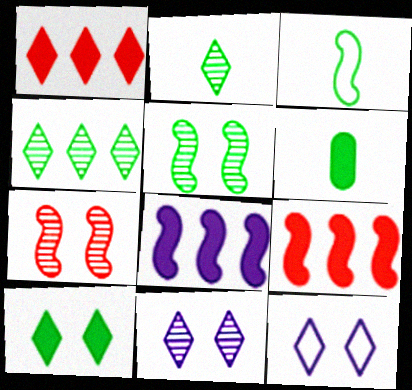[[1, 2, 12], 
[2, 3, 6], 
[3, 7, 8]]